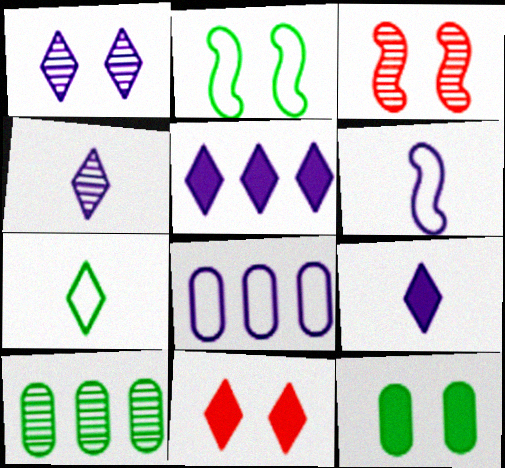[[3, 4, 10], 
[6, 10, 11]]